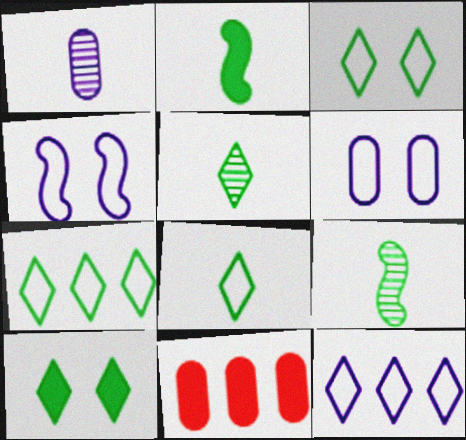[[3, 7, 8], 
[4, 5, 11], 
[5, 7, 10]]